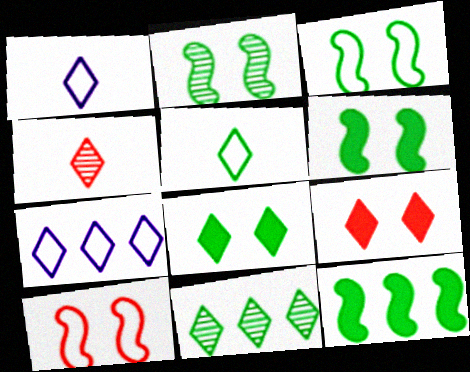[[1, 9, 11], 
[2, 3, 6], 
[4, 7, 8], 
[5, 8, 11]]